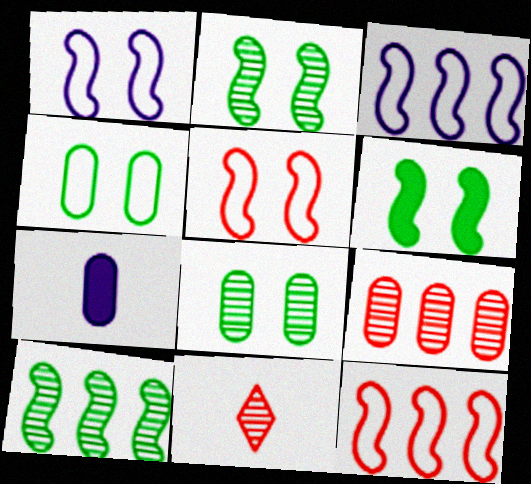[[4, 7, 9]]